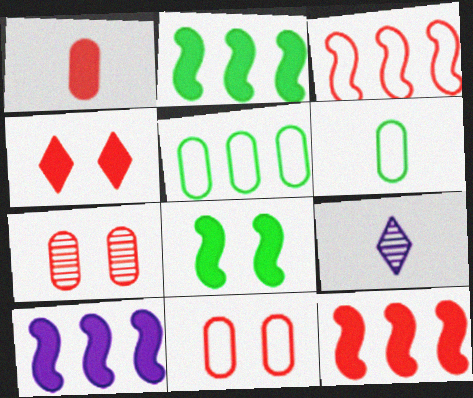[[1, 4, 12], 
[2, 9, 11], 
[2, 10, 12]]